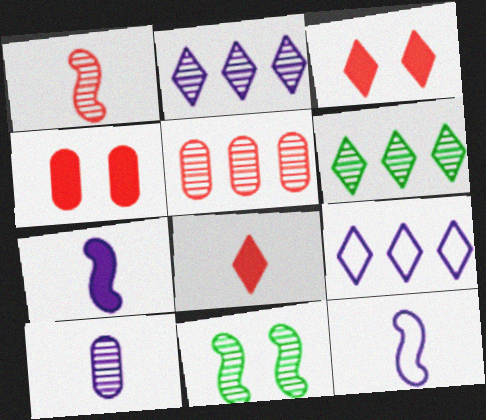[[4, 6, 12]]